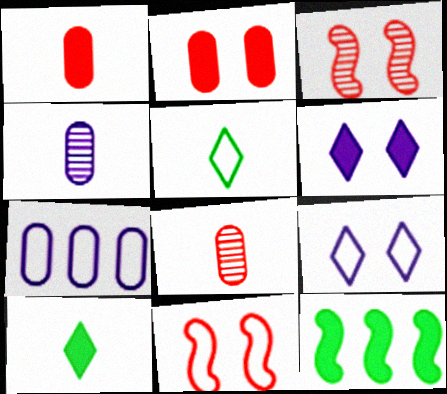[[1, 6, 12], 
[3, 7, 10], 
[5, 7, 11], 
[8, 9, 12]]